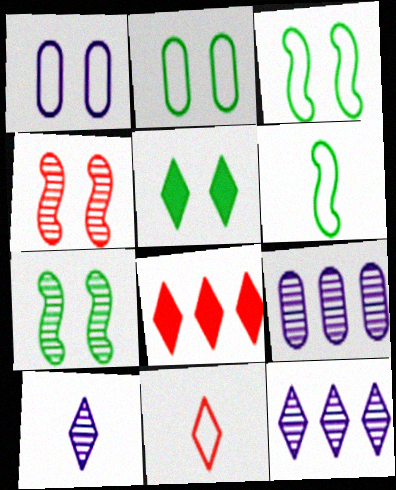[[1, 4, 5], 
[2, 5, 7], 
[5, 11, 12]]